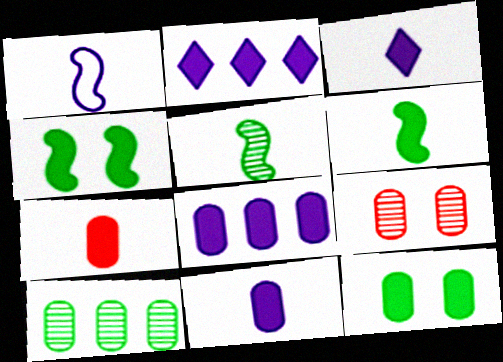[[2, 4, 7], 
[3, 6, 7], 
[7, 8, 12]]